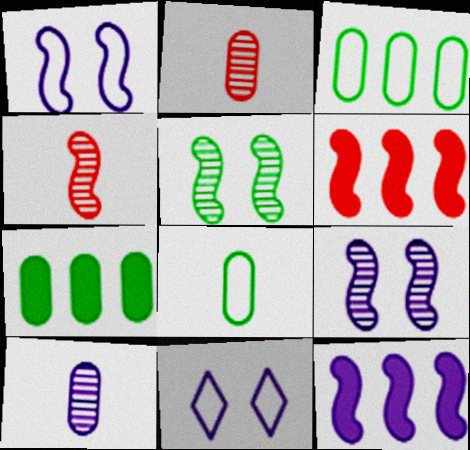[[4, 7, 11], 
[10, 11, 12]]